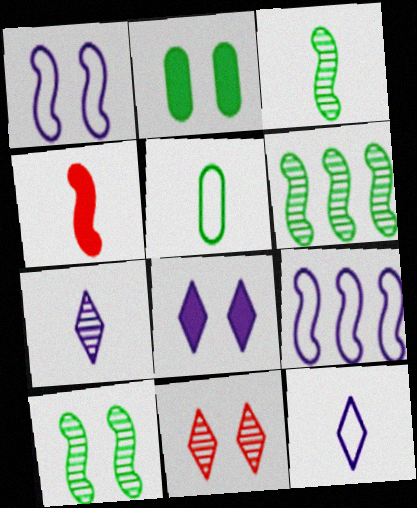[[1, 2, 11], 
[1, 4, 6], 
[3, 6, 10], 
[4, 5, 7], 
[4, 9, 10]]